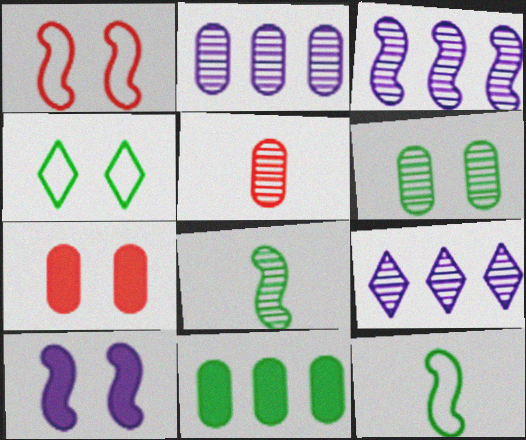[[2, 3, 9], 
[2, 5, 6], 
[4, 8, 11], 
[7, 9, 12]]